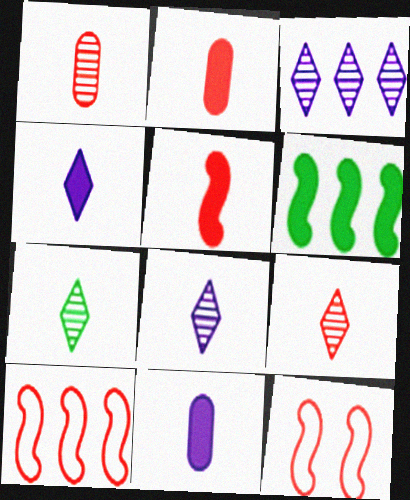[[7, 8, 9]]